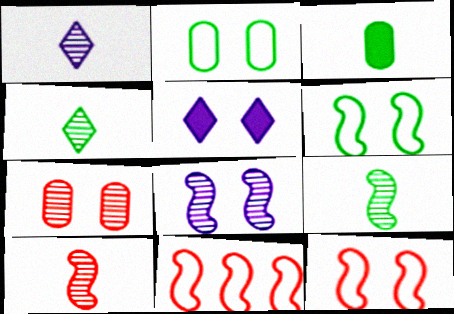[[5, 6, 7]]